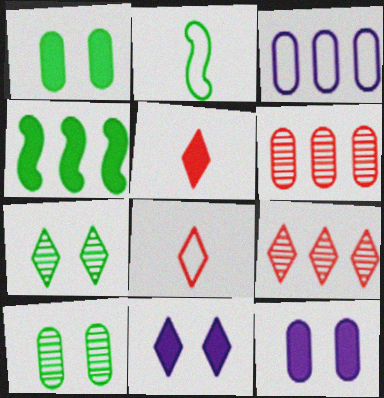[[2, 6, 11], 
[2, 9, 12], 
[3, 4, 9], 
[4, 5, 12]]